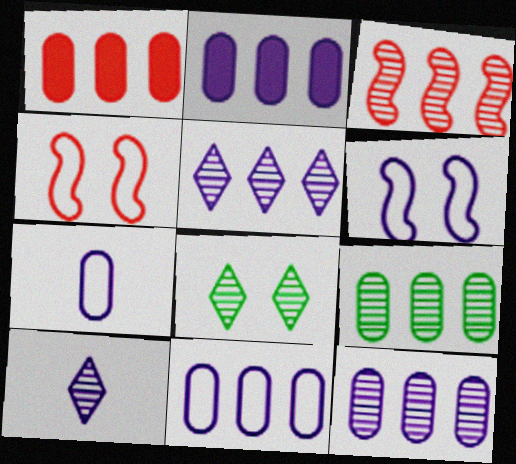[[1, 9, 11], 
[2, 6, 10], 
[2, 11, 12], 
[3, 5, 9]]